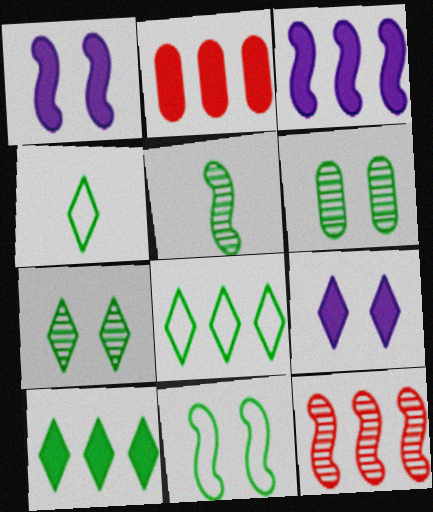[[2, 3, 10], 
[4, 7, 10]]